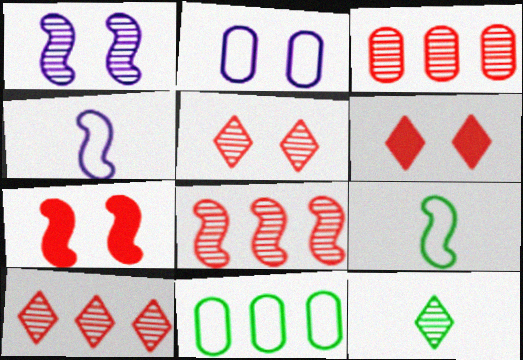[[1, 3, 12], 
[3, 8, 10]]